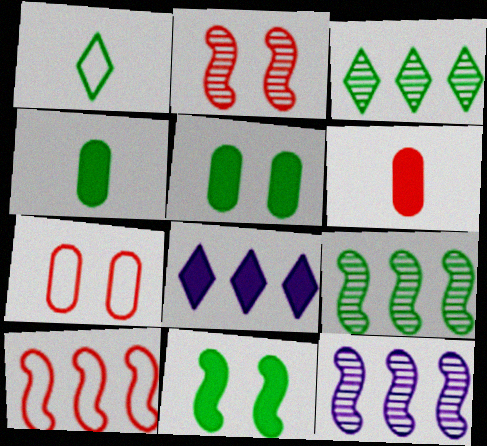[[1, 5, 9], 
[6, 8, 11]]